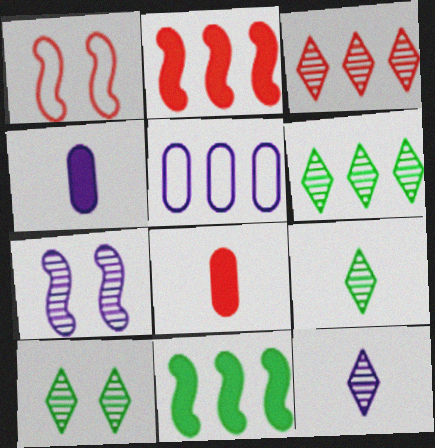[[1, 3, 8], 
[1, 4, 6], 
[2, 5, 6], 
[3, 5, 11], 
[3, 10, 12], 
[6, 9, 10]]